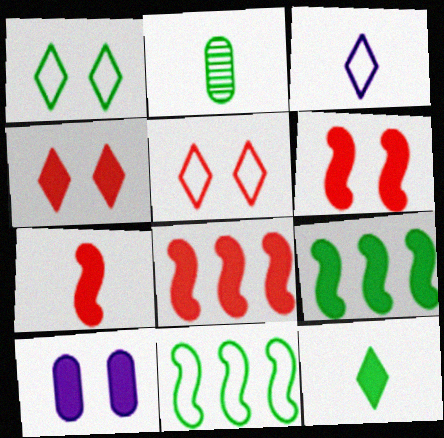[[1, 2, 9], 
[2, 3, 7], 
[6, 7, 8], 
[8, 10, 12]]